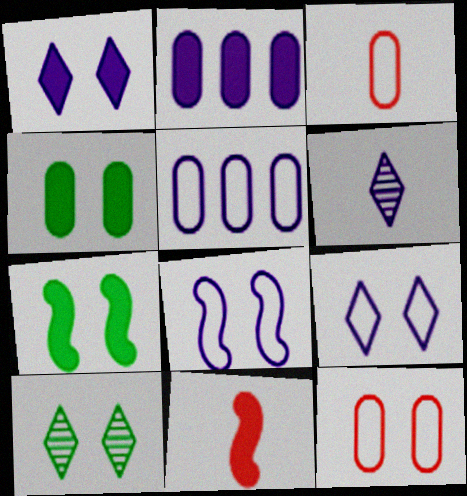[[2, 6, 8], 
[5, 10, 11]]